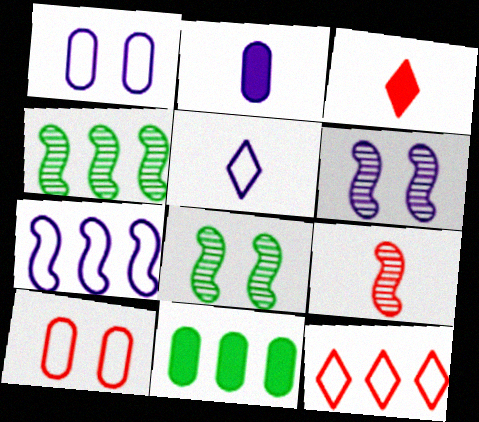[[1, 3, 4], 
[1, 5, 7], 
[2, 8, 12], 
[4, 6, 9]]